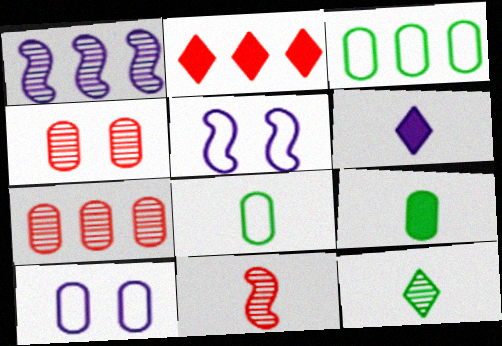[[1, 2, 3], 
[1, 4, 12], 
[1, 6, 10], 
[6, 8, 11], 
[7, 9, 10]]